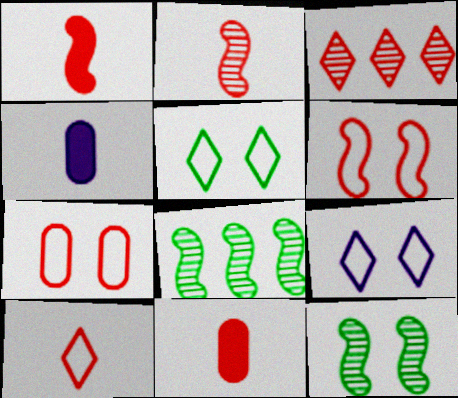[[1, 3, 7], 
[2, 10, 11], 
[3, 6, 11], 
[8, 9, 11]]